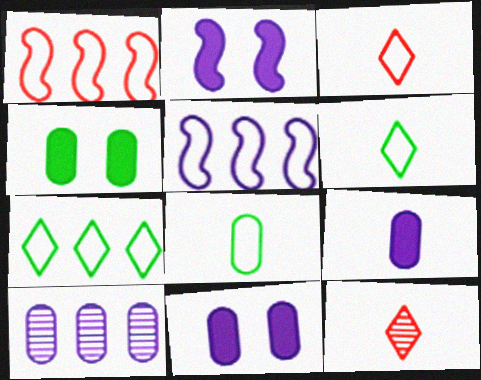[[4, 5, 12]]